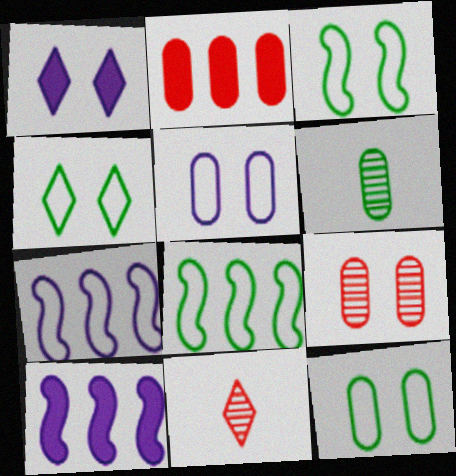[[1, 3, 9], 
[2, 5, 6], 
[3, 4, 12], 
[10, 11, 12]]